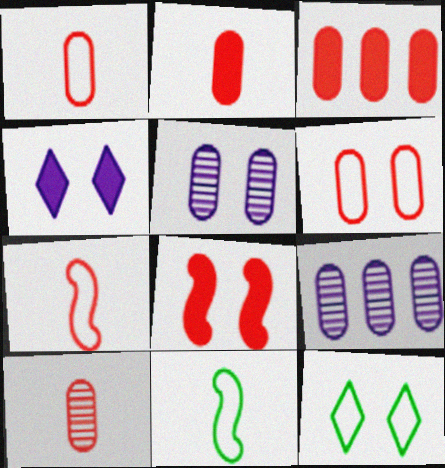[[1, 2, 10], 
[3, 6, 10], 
[5, 8, 12]]